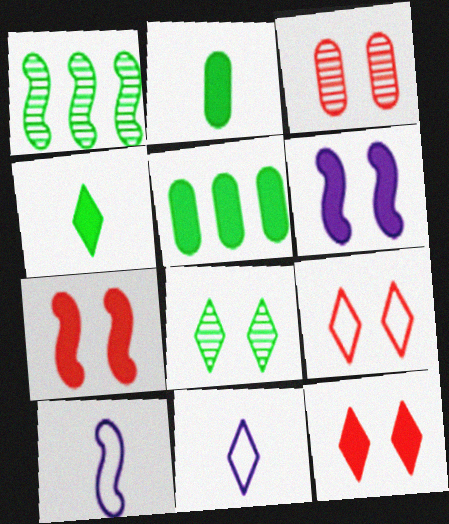[[1, 7, 10], 
[3, 7, 9]]